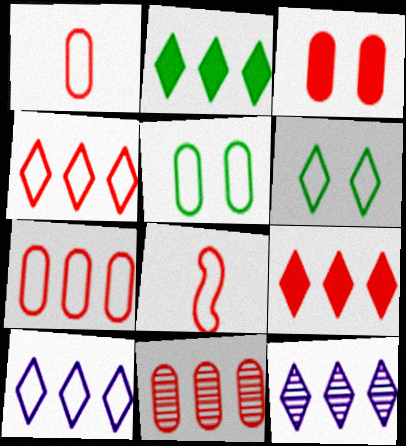[[1, 3, 11], 
[2, 4, 12], 
[5, 8, 10]]